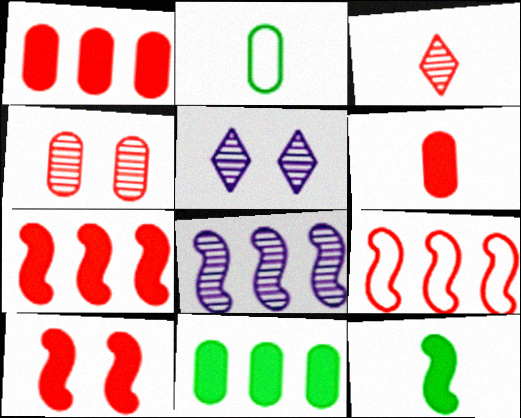[[2, 5, 7]]